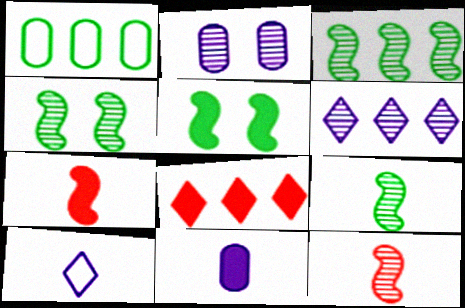[[3, 4, 9], 
[5, 8, 11]]